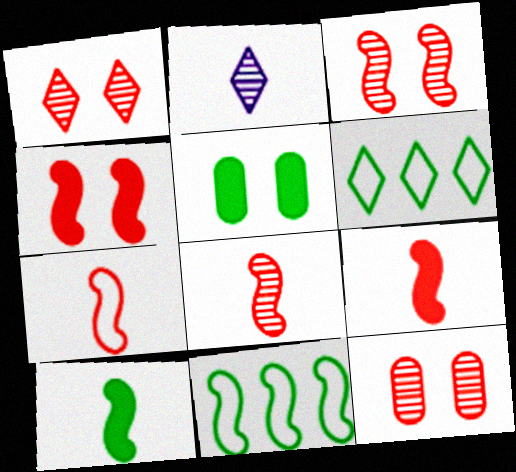[[1, 3, 12], 
[7, 8, 9]]